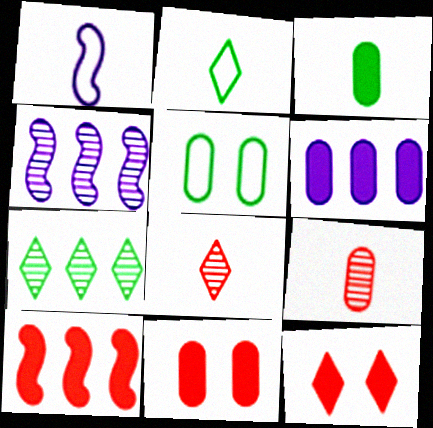[[1, 3, 8], 
[1, 7, 11], 
[2, 4, 11], 
[3, 6, 11], 
[5, 6, 9]]